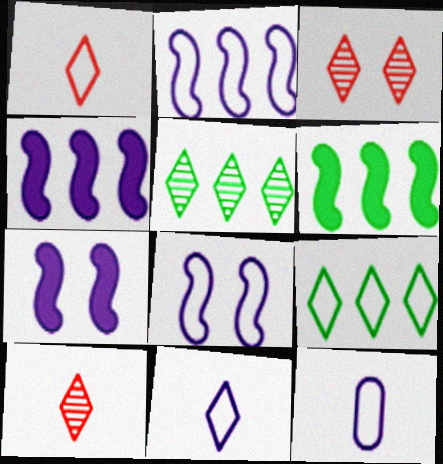[[3, 6, 12]]